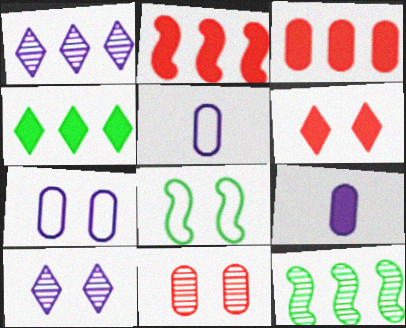[[5, 6, 12]]